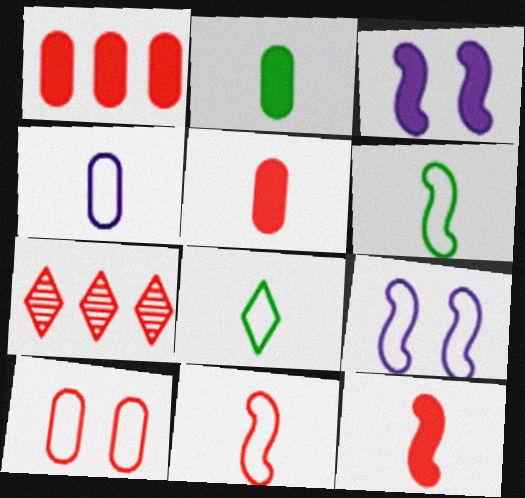[[2, 7, 9], 
[4, 8, 11], 
[7, 10, 12]]